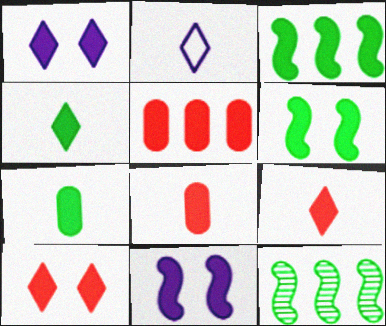[[1, 3, 8], 
[4, 5, 11]]